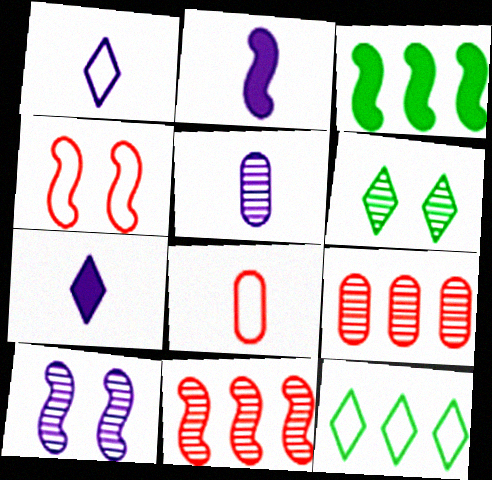[[1, 2, 5], 
[5, 6, 11]]